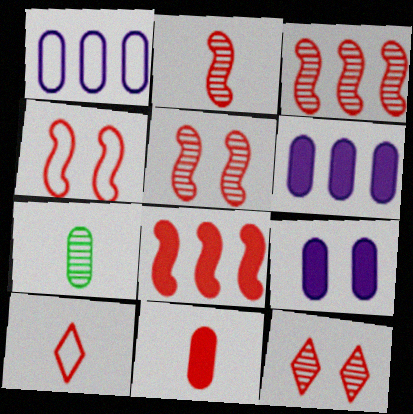[[2, 3, 5], 
[2, 4, 8], 
[2, 10, 11]]